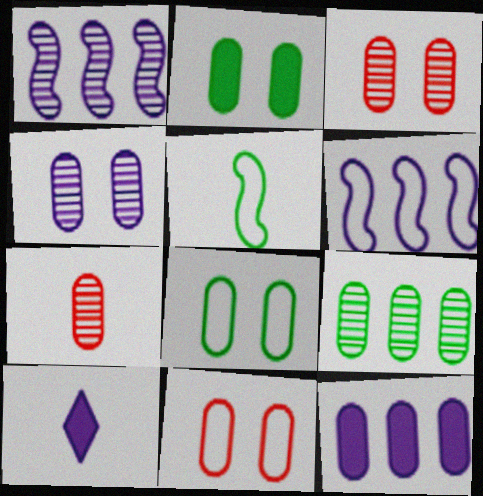[[2, 4, 11], 
[4, 6, 10], 
[4, 7, 9], 
[5, 7, 10], 
[7, 8, 12]]